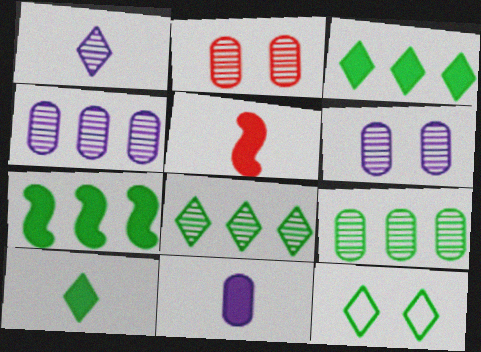[[4, 5, 12], 
[5, 10, 11], 
[8, 10, 12]]